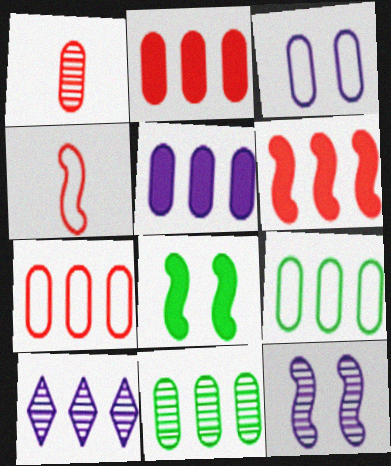[[5, 7, 11], 
[6, 9, 10]]